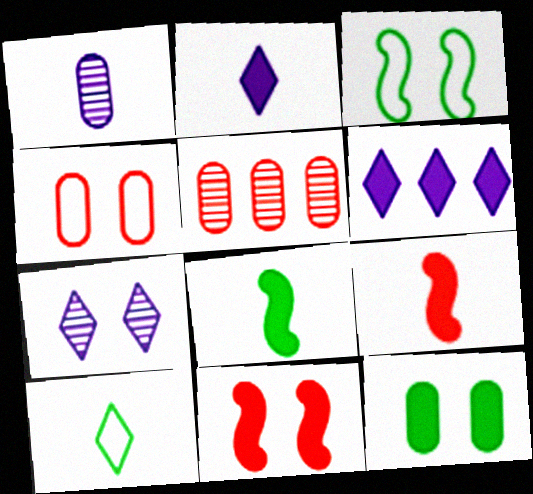[[1, 9, 10], 
[2, 3, 5], 
[6, 9, 12]]